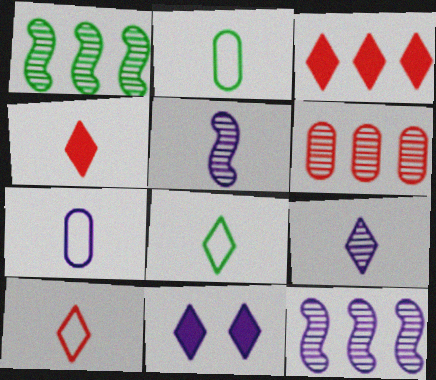[[2, 4, 5], 
[4, 8, 9], 
[7, 11, 12]]